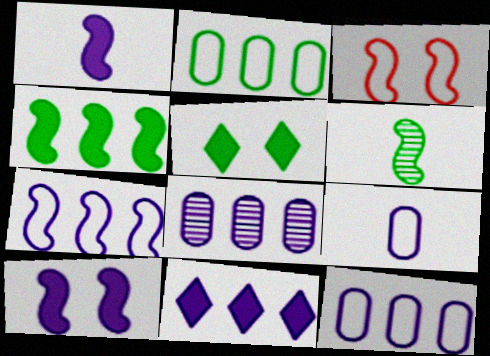[[2, 5, 6], 
[7, 8, 11]]